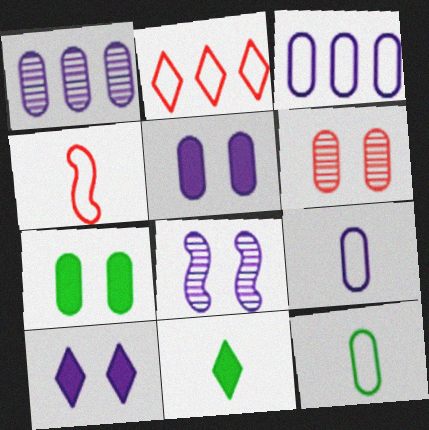[[1, 5, 9]]